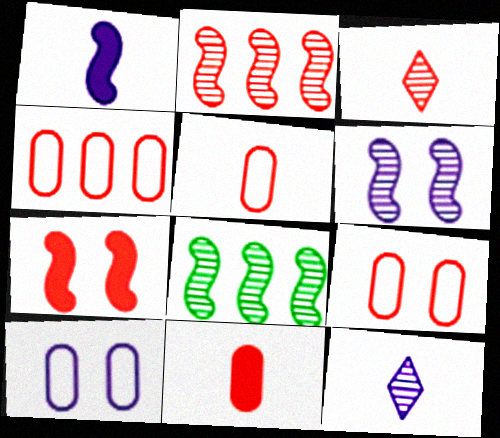[[3, 4, 7], 
[4, 5, 9]]